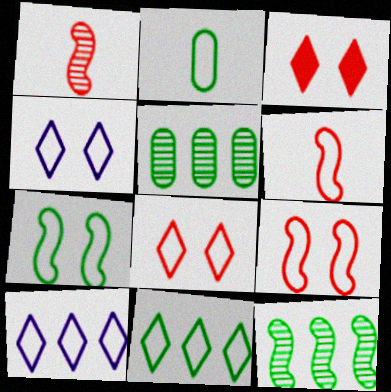[[2, 7, 11], 
[2, 9, 10]]